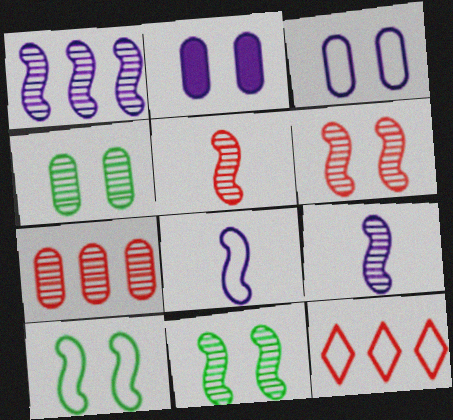[[1, 5, 11]]